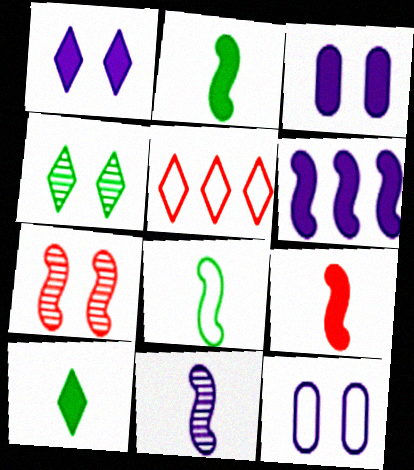[[5, 8, 12], 
[6, 7, 8], 
[8, 9, 11]]